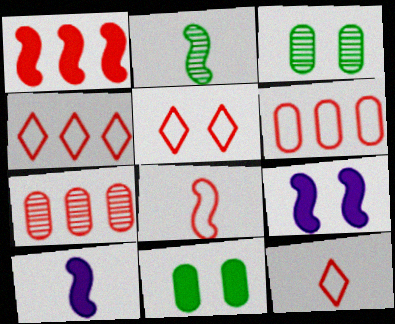[[1, 4, 7], 
[2, 8, 10], 
[3, 4, 10], 
[3, 5, 9], 
[4, 5, 12], 
[5, 6, 8]]